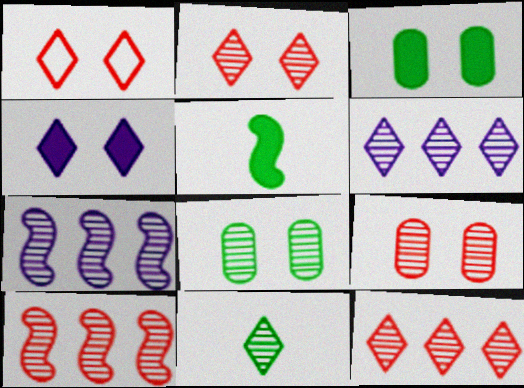[[2, 6, 11], 
[7, 9, 11]]